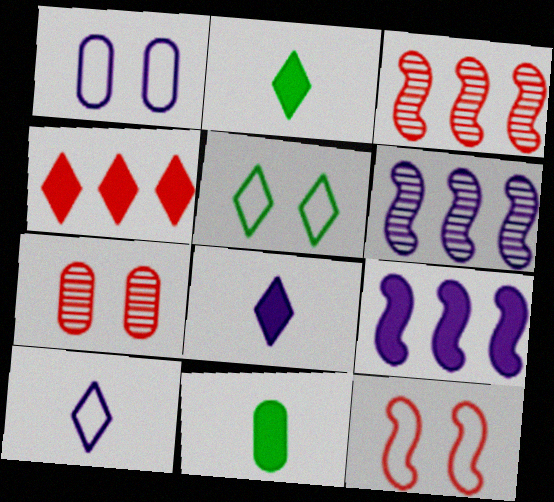[[1, 2, 3], 
[1, 5, 12], 
[1, 6, 8]]